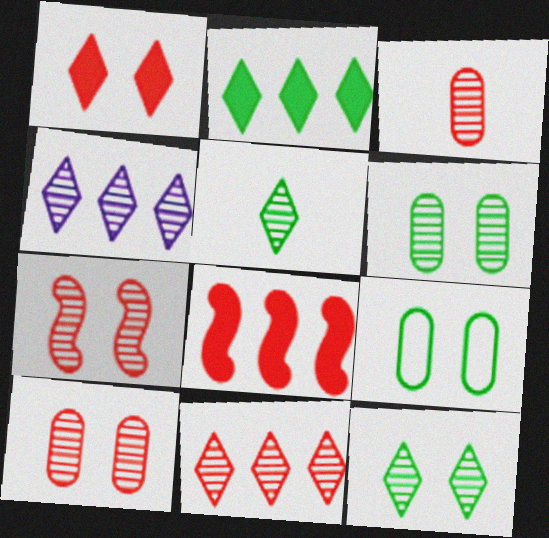[[3, 7, 11]]